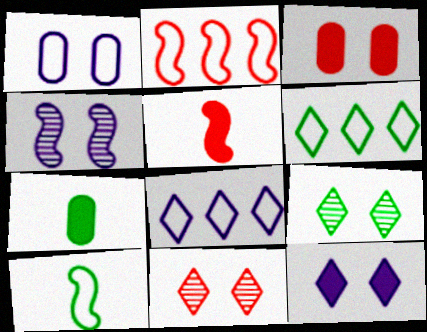[[1, 4, 12]]